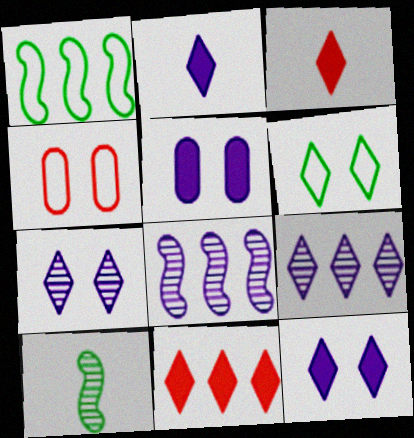[[3, 6, 9]]